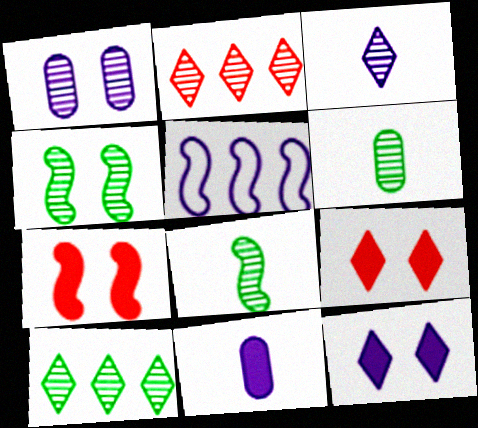[[1, 2, 8], 
[4, 6, 10], 
[5, 6, 9], 
[5, 7, 8]]